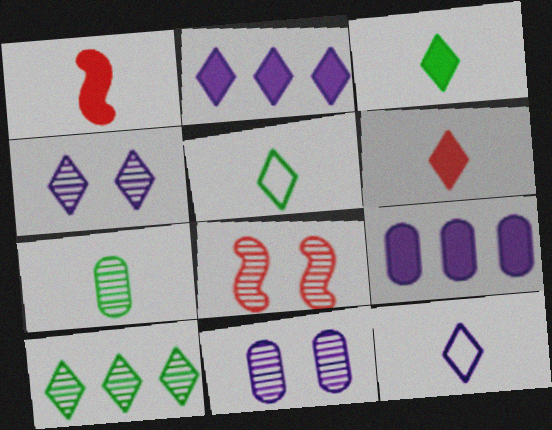[[1, 7, 12], 
[2, 4, 12], 
[5, 8, 9]]